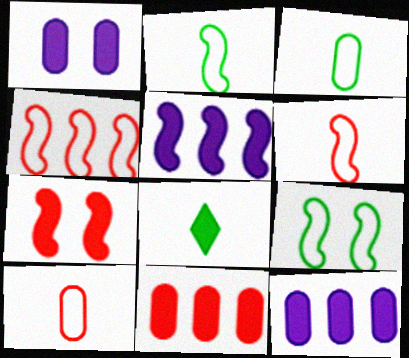[[7, 8, 12]]